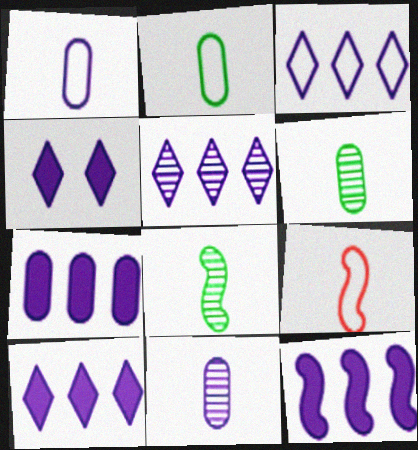[[3, 5, 10], 
[7, 10, 12]]